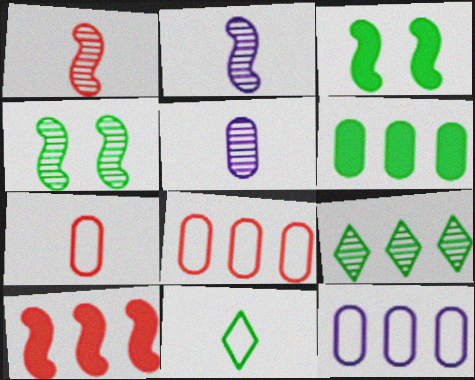[[4, 6, 11], 
[9, 10, 12]]